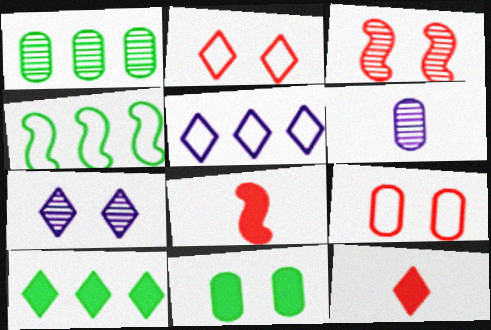[[1, 4, 10]]